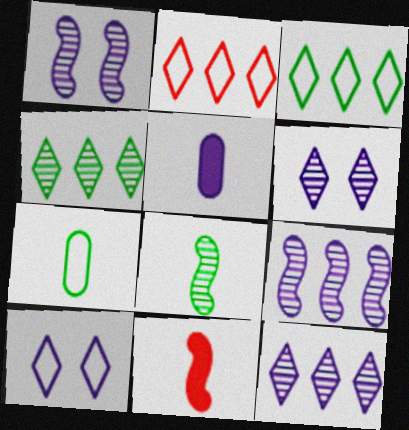[[5, 9, 10]]